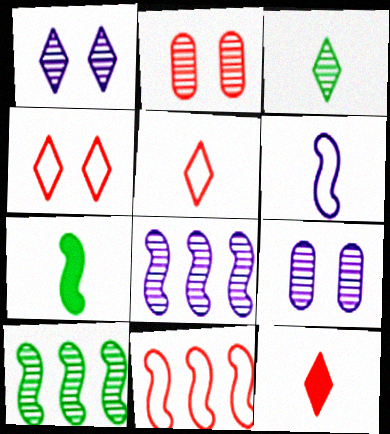[[2, 3, 8], 
[2, 11, 12]]